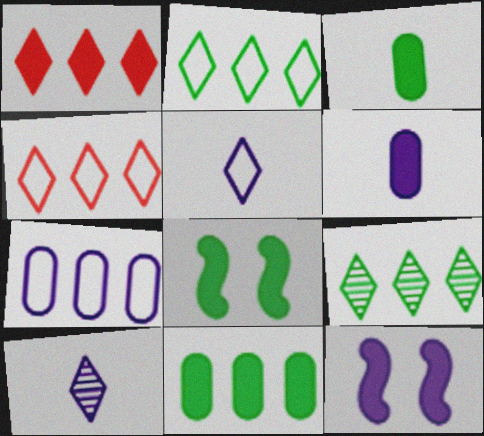[[1, 3, 12], 
[1, 6, 8], 
[7, 10, 12]]